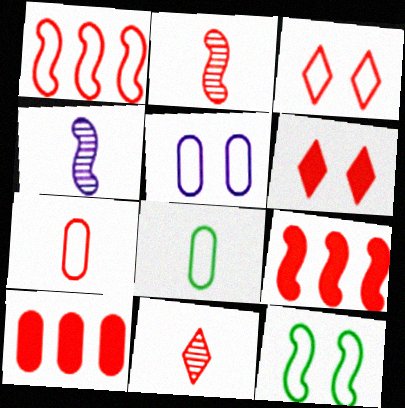[[1, 3, 7], 
[2, 3, 10], 
[3, 5, 12], 
[4, 9, 12]]